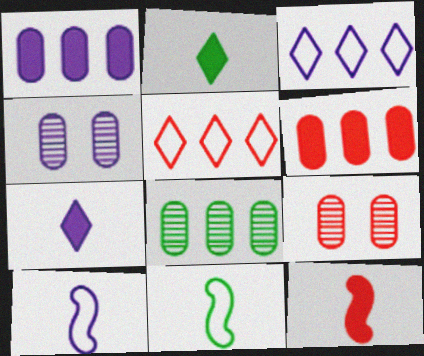[[5, 9, 12]]